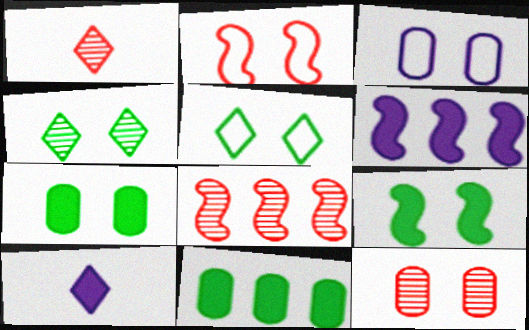[[1, 8, 12], 
[2, 3, 5], 
[3, 7, 12]]